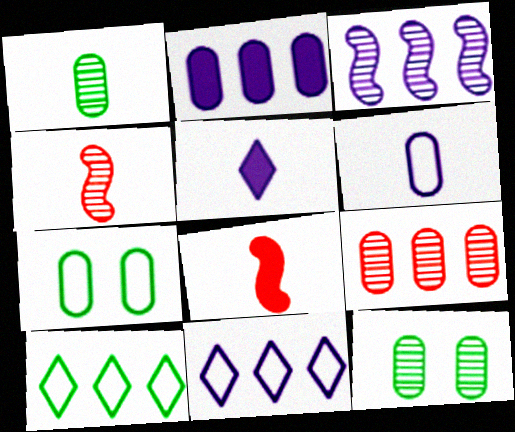[[2, 3, 11], 
[8, 11, 12]]